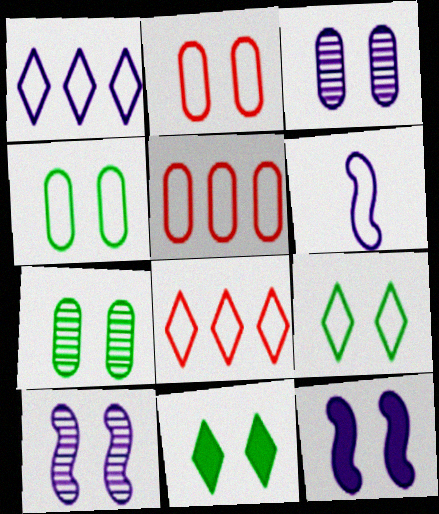[[2, 10, 11], 
[4, 6, 8], 
[5, 6, 9]]